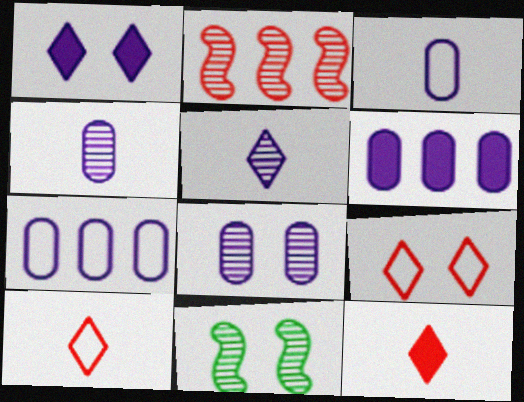[[3, 6, 8], 
[6, 10, 11], 
[7, 11, 12]]